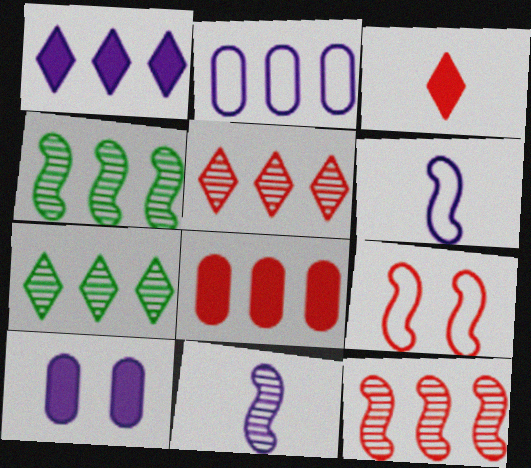[]